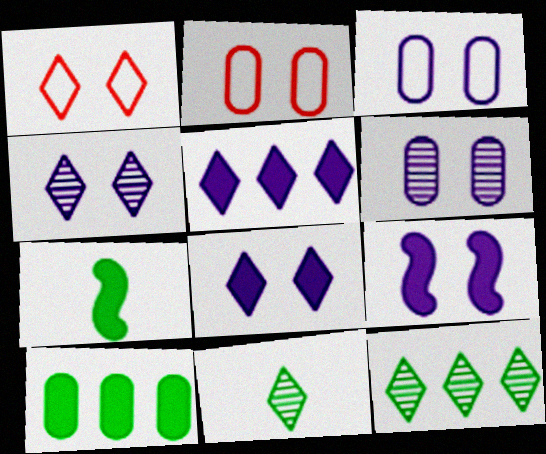[[1, 5, 11], 
[3, 4, 9]]